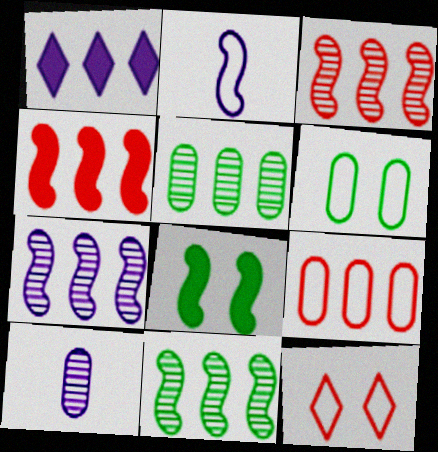[[1, 9, 11], 
[2, 3, 8], 
[3, 7, 11]]